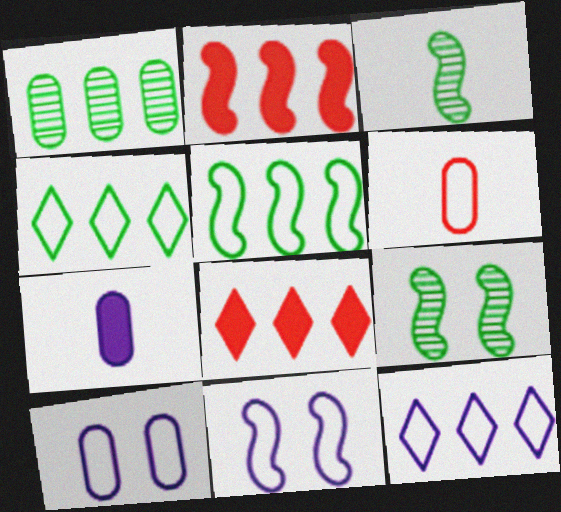[[1, 2, 12], 
[2, 3, 11], 
[3, 8, 10], 
[4, 6, 11]]